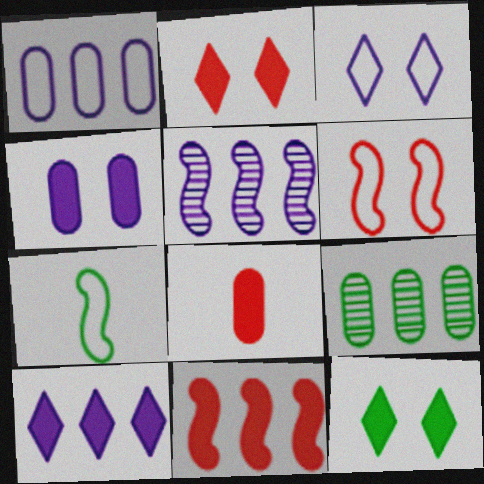[[1, 5, 10], 
[2, 8, 11], 
[7, 9, 12]]